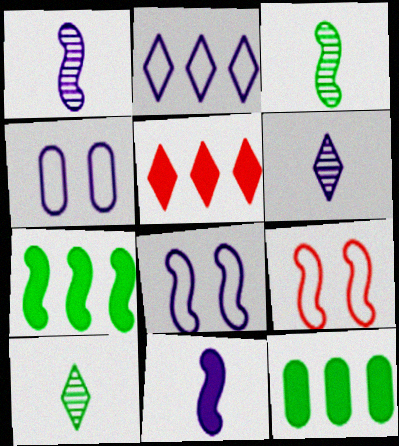[[1, 7, 9], 
[3, 4, 5], 
[6, 9, 12]]